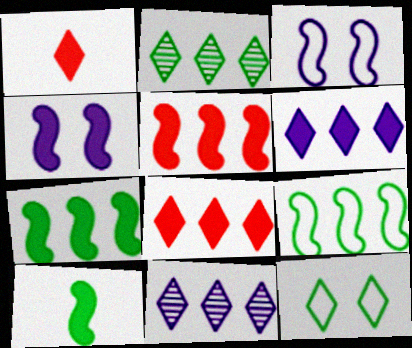[[1, 11, 12], 
[4, 5, 10]]